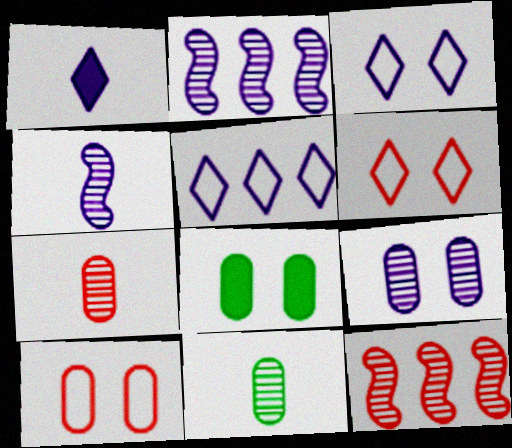[[8, 9, 10]]